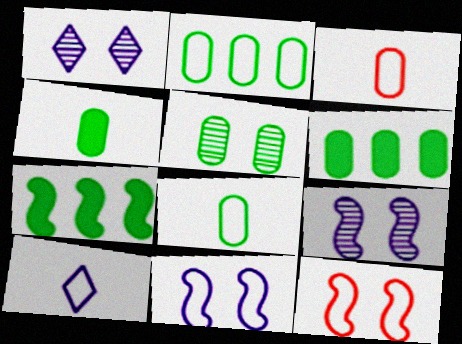[[1, 3, 7], 
[2, 4, 5], 
[2, 10, 12], 
[5, 6, 8]]